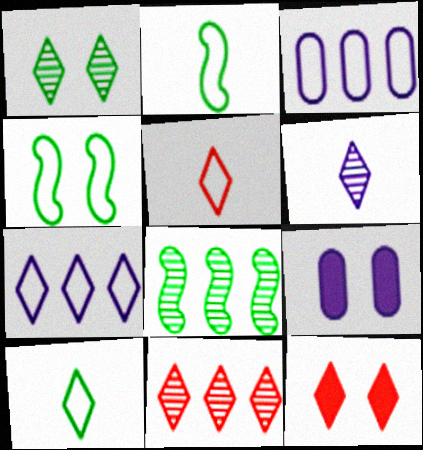[[1, 6, 11], 
[2, 9, 11], 
[3, 4, 5], 
[5, 8, 9], 
[5, 11, 12]]